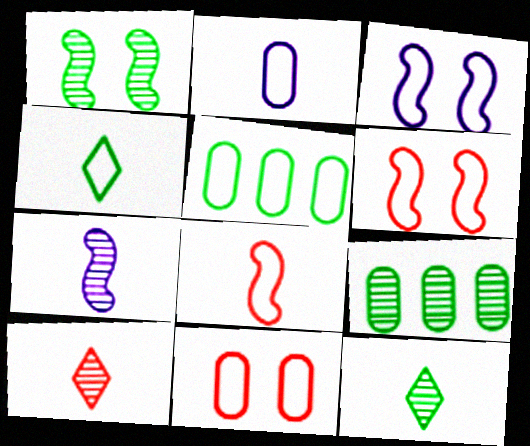[[1, 9, 12], 
[2, 4, 8], 
[2, 5, 11]]